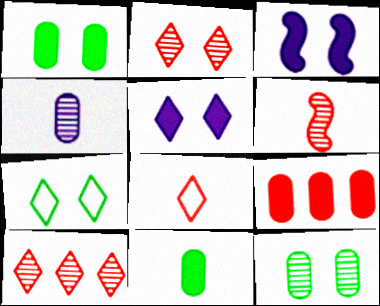[[2, 5, 7]]